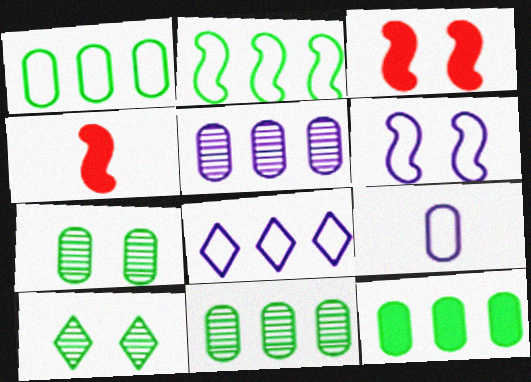[[1, 11, 12], 
[4, 7, 8], 
[6, 8, 9]]